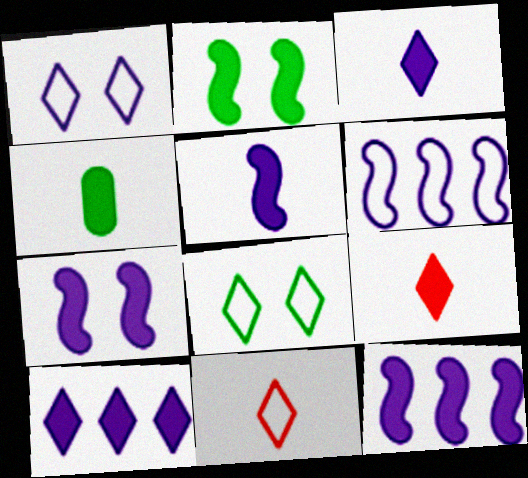[[4, 5, 9], 
[5, 7, 12]]